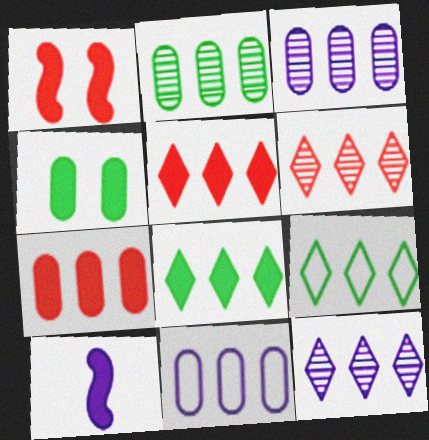[[2, 7, 11], 
[4, 5, 10], 
[5, 9, 12]]